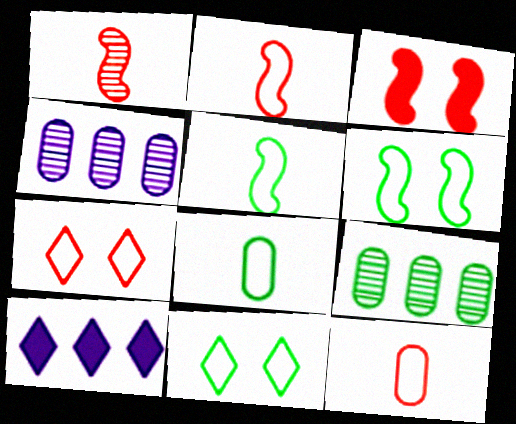[]